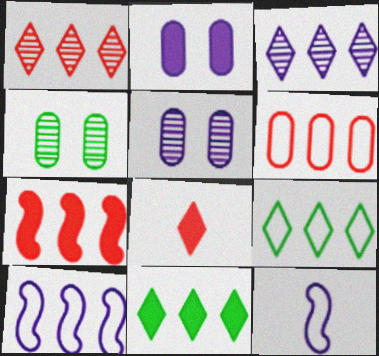[[1, 6, 7], 
[2, 3, 12], 
[4, 8, 10], 
[6, 9, 10]]